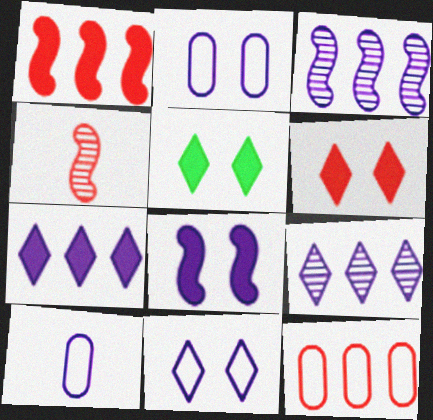[[4, 6, 12], 
[8, 9, 10]]